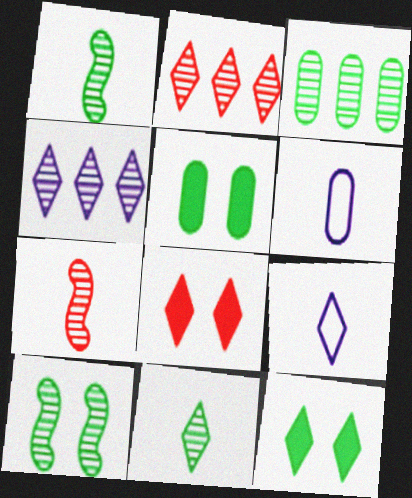[[2, 9, 12], 
[3, 10, 11]]